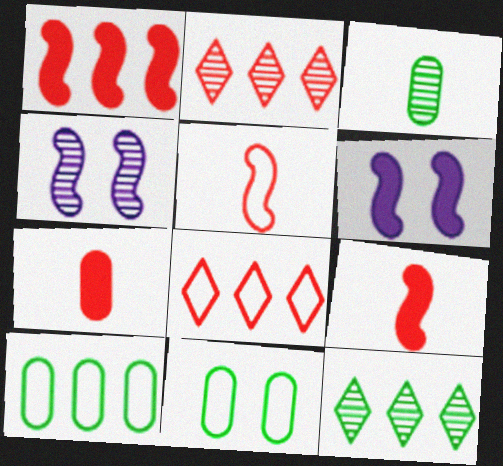[[2, 3, 4], 
[3, 6, 8]]